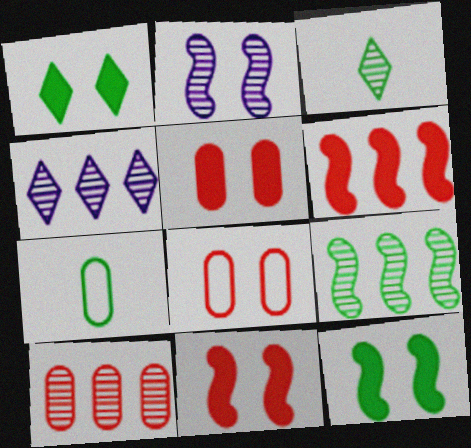[[1, 2, 8], 
[1, 7, 9], 
[2, 3, 10], 
[4, 7, 11], 
[4, 9, 10]]